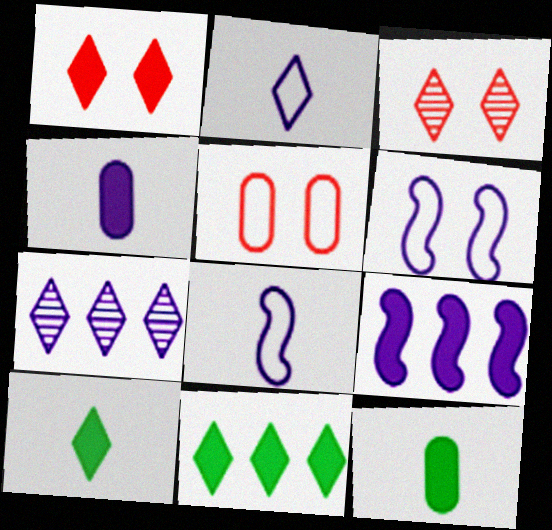[[1, 9, 12], 
[2, 3, 11], 
[4, 6, 7]]